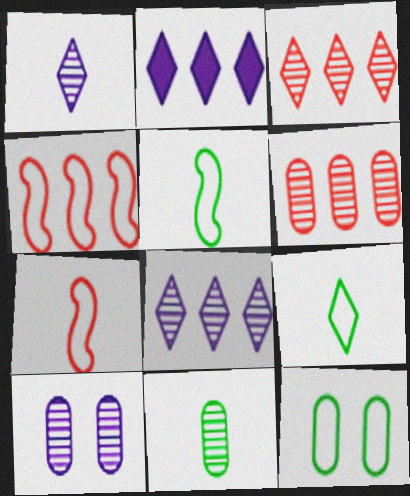[[6, 10, 11]]